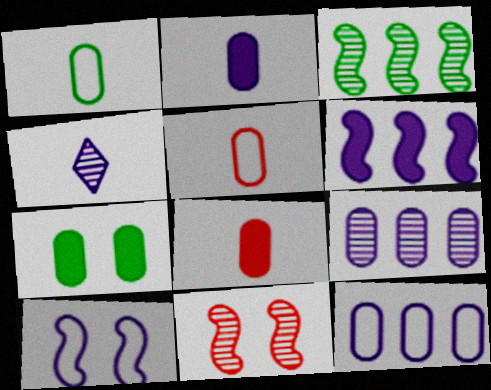[[5, 7, 9]]